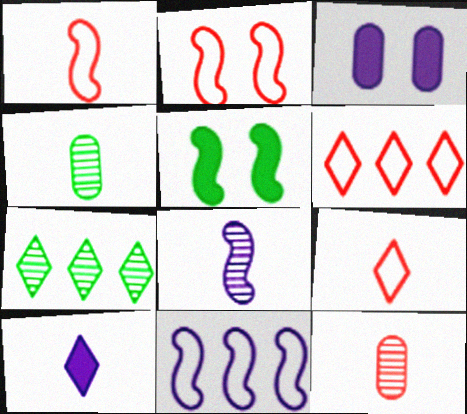[[1, 3, 7], 
[1, 4, 10]]